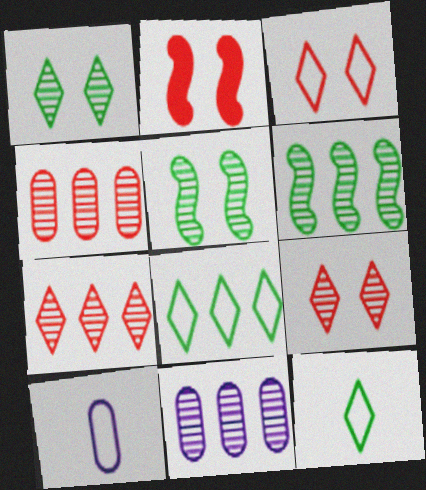[[2, 11, 12], 
[6, 7, 11]]